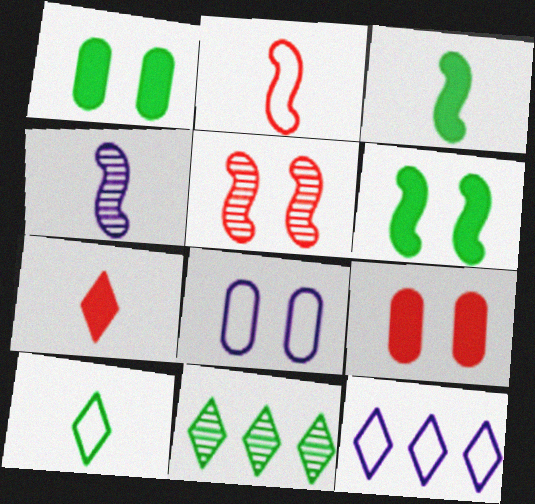[[2, 3, 4]]